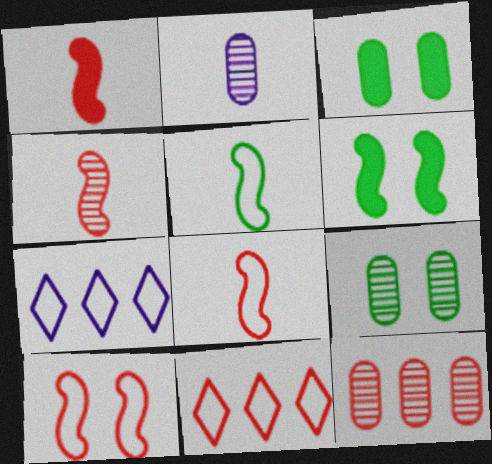[[1, 4, 8], 
[1, 7, 9], 
[2, 6, 11], 
[2, 9, 12], 
[3, 4, 7]]